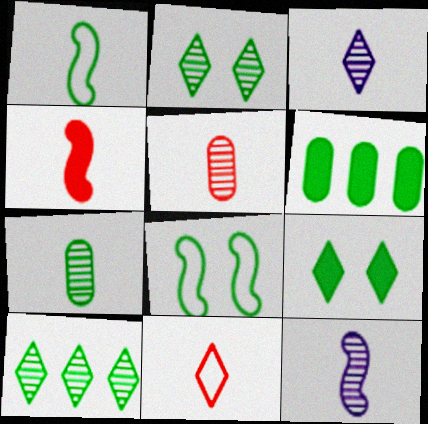[[1, 2, 6], 
[1, 4, 12], 
[4, 5, 11]]